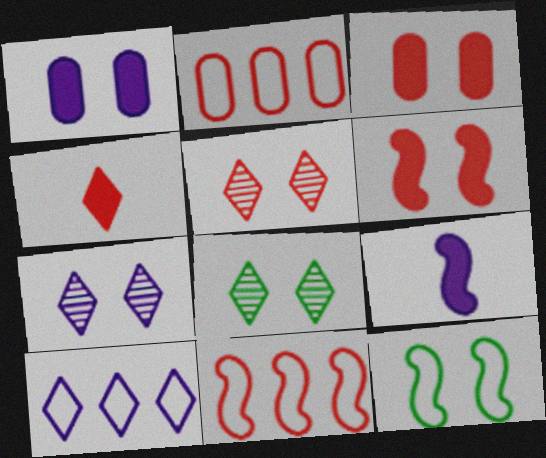[[1, 5, 12], 
[2, 8, 9], 
[3, 7, 12], 
[4, 8, 10], 
[5, 7, 8]]